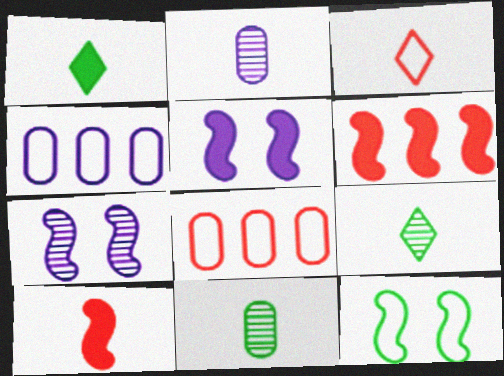[[1, 7, 8], 
[3, 4, 12], 
[5, 8, 9]]